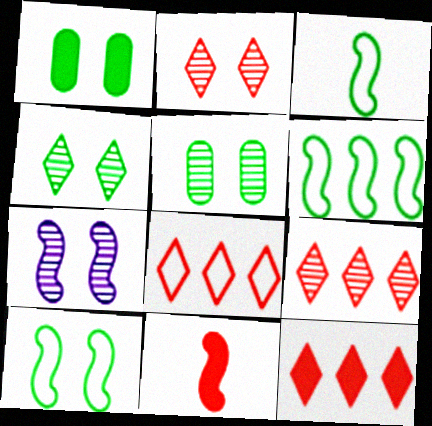[[1, 4, 10], 
[2, 5, 7], 
[3, 6, 10], 
[6, 7, 11], 
[8, 9, 12]]